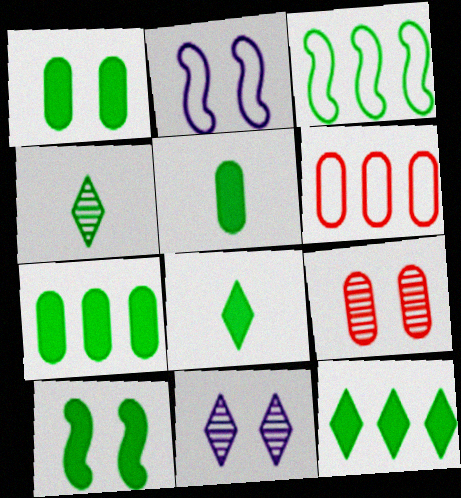[[1, 3, 4], 
[1, 5, 7], 
[5, 10, 12], 
[7, 8, 10]]